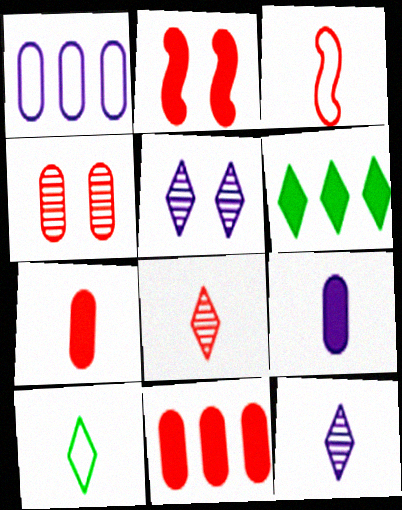[[2, 6, 9], 
[3, 7, 8]]